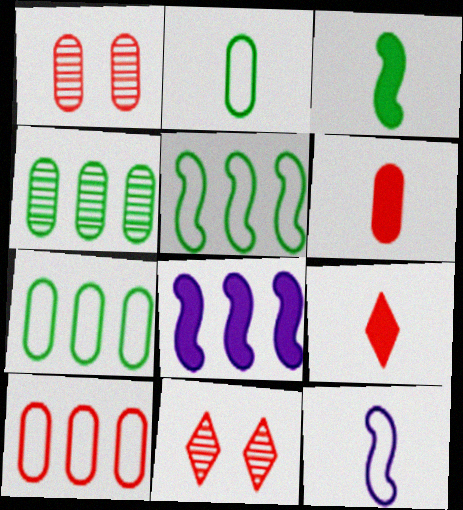[[1, 6, 10], 
[2, 8, 11]]